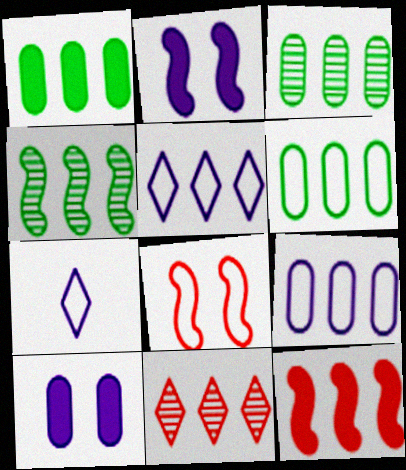[[1, 3, 6], 
[3, 5, 12], 
[6, 7, 8]]